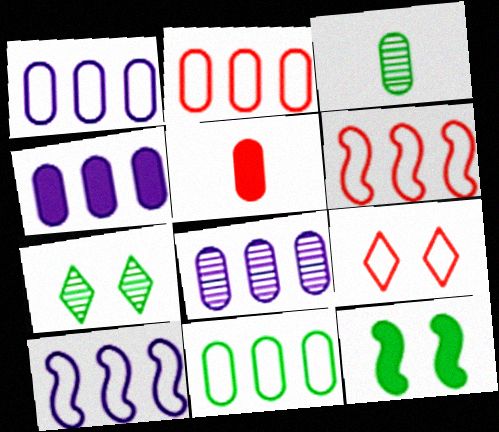[[1, 2, 11], 
[1, 4, 8], 
[5, 7, 10]]